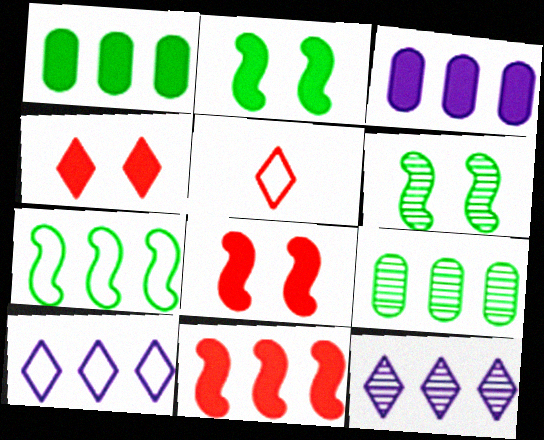[[3, 5, 6], 
[9, 10, 11]]